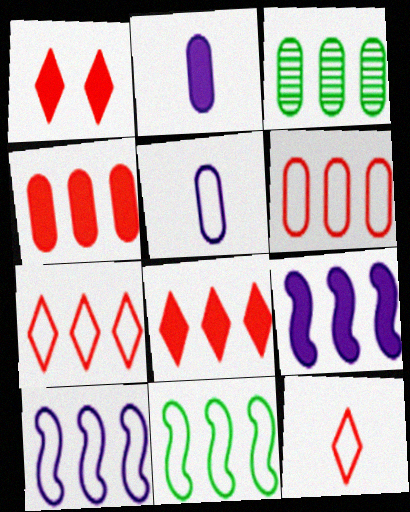[[3, 7, 9], 
[3, 8, 10]]